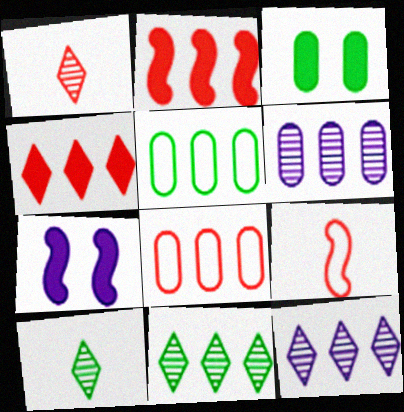[[1, 5, 7], 
[2, 5, 12], 
[3, 9, 12], 
[7, 8, 10]]